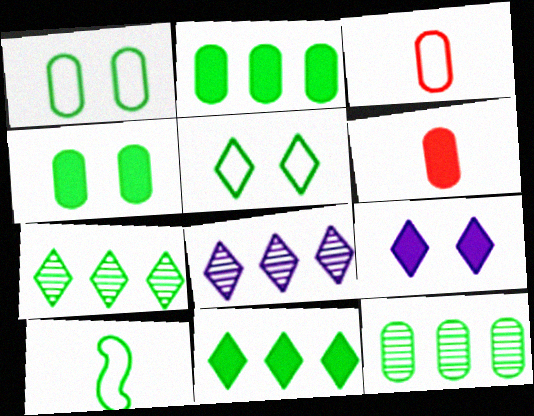[[4, 7, 10]]